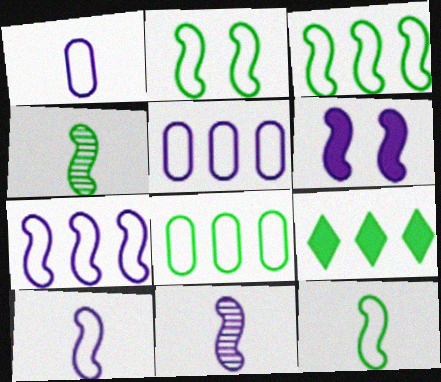[[2, 3, 12], 
[6, 7, 11]]